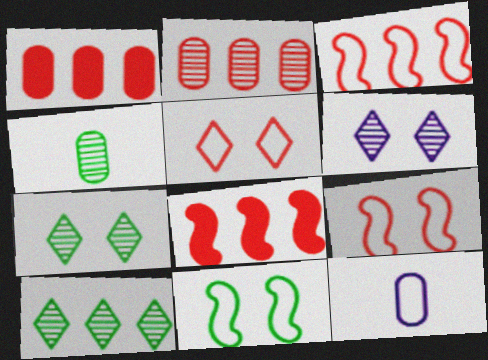[[7, 8, 12]]